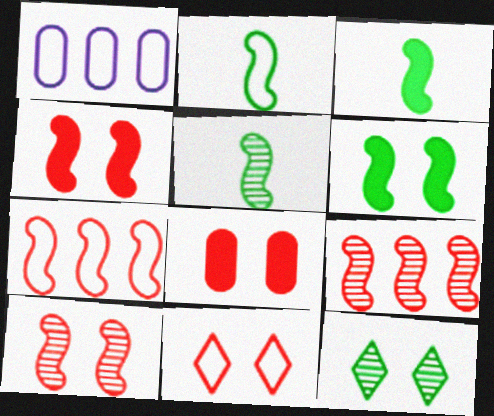[[1, 2, 11], 
[2, 3, 5], 
[8, 10, 11]]